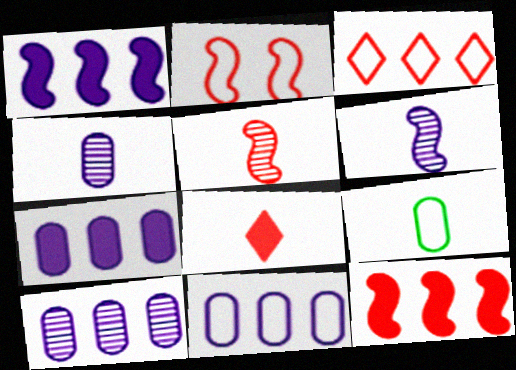[[2, 5, 12], 
[6, 8, 9], 
[7, 10, 11]]